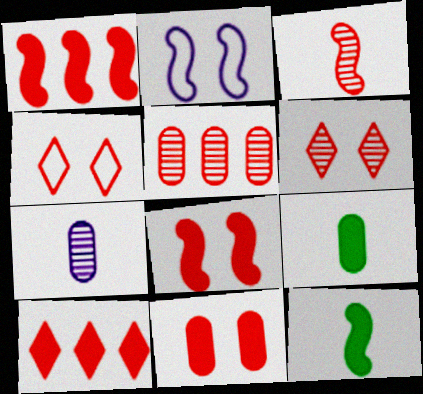[[3, 5, 6]]